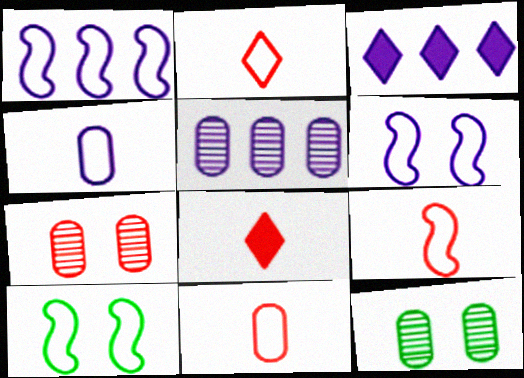[[1, 3, 5], 
[1, 8, 12], 
[1, 9, 10], 
[2, 9, 11], 
[3, 9, 12], 
[5, 8, 10]]